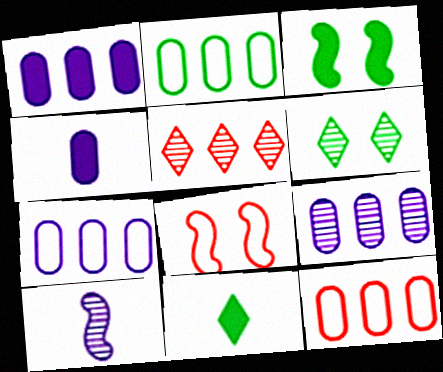[[1, 7, 9], 
[2, 7, 12], 
[8, 9, 11]]